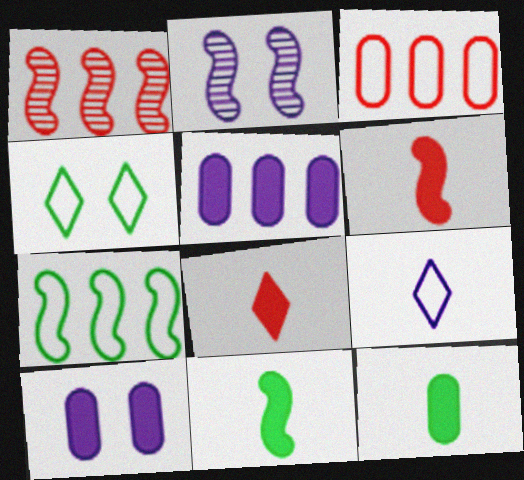[[2, 5, 9], 
[2, 6, 7]]